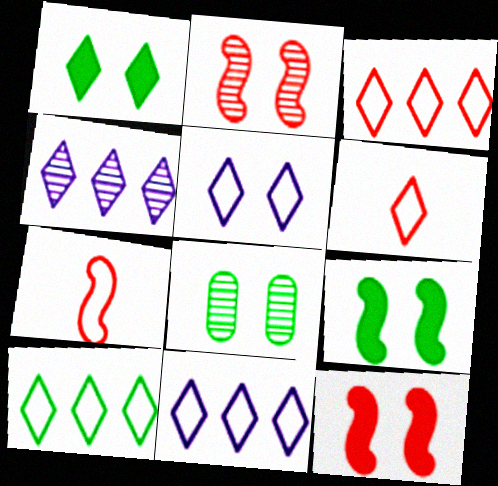[[1, 4, 6], 
[3, 10, 11], 
[5, 6, 10], 
[5, 8, 12]]